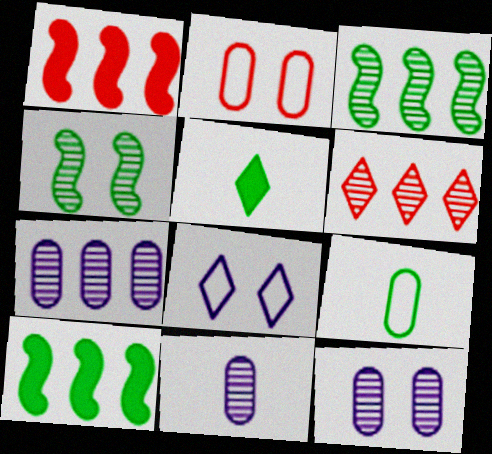[[3, 6, 7], 
[4, 6, 11], 
[5, 6, 8], 
[7, 11, 12]]